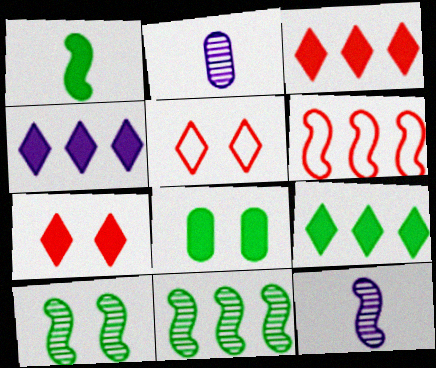[[1, 8, 9], 
[3, 4, 9]]